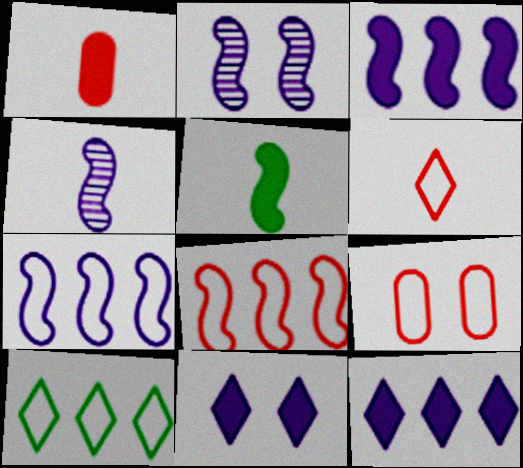[[1, 2, 10], 
[2, 5, 8], 
[6, 8, 9]]